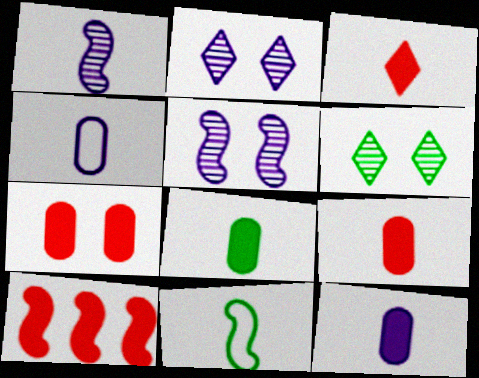[[3, 7, 10], 
[4, 6, 10], 
[5, 10, 11], 
[8, 9, 12]]